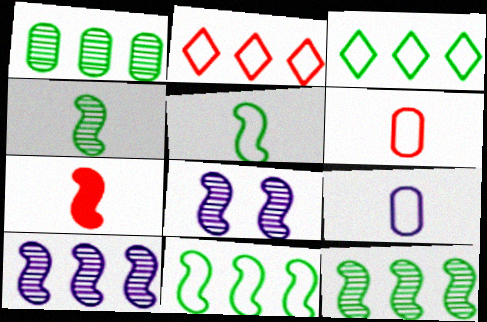[[7, 8, 11]]